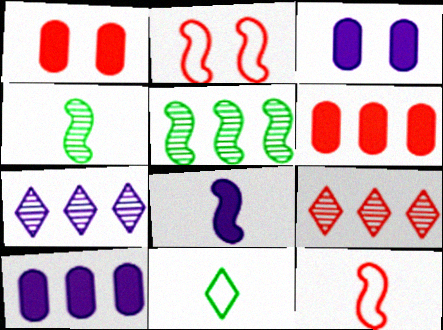[[1, 9, 12], 
[2, 5, 8], 
[4, 8, 12]]